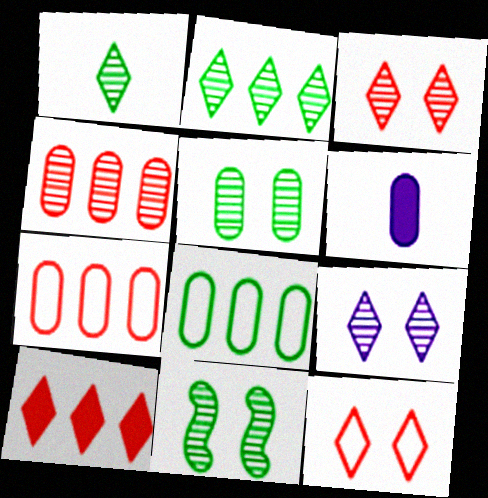[[5, 6, 7]]